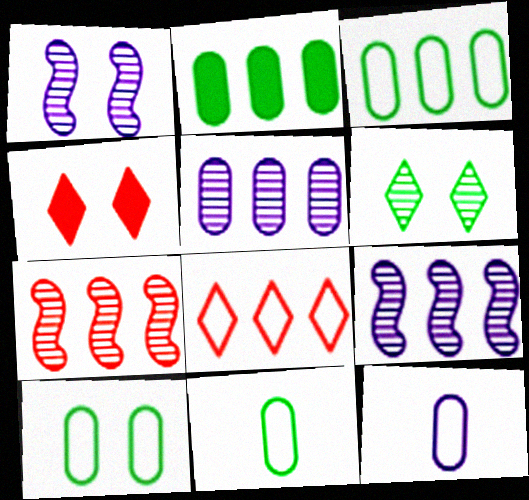[[1, 4, 10], 
[2, 8, 9], 
[3, 10, 11], 
[4, 9, 11]]